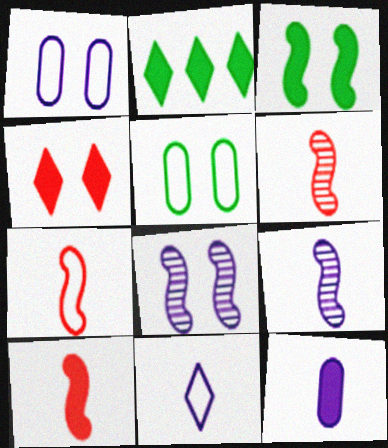[[1, 2, 6], 
[4, 5, 8], 
[6, 7, 10], 
[9, 11, 12]]